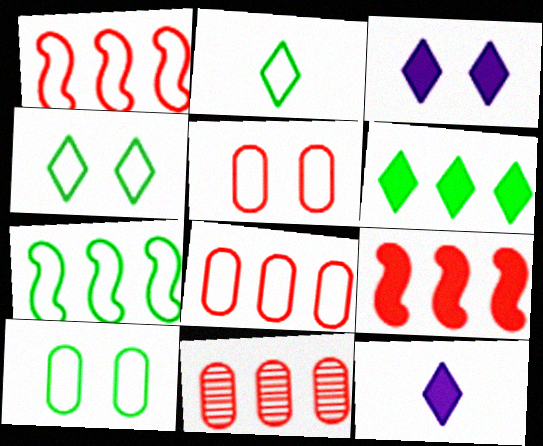[[2, 7, 10]]